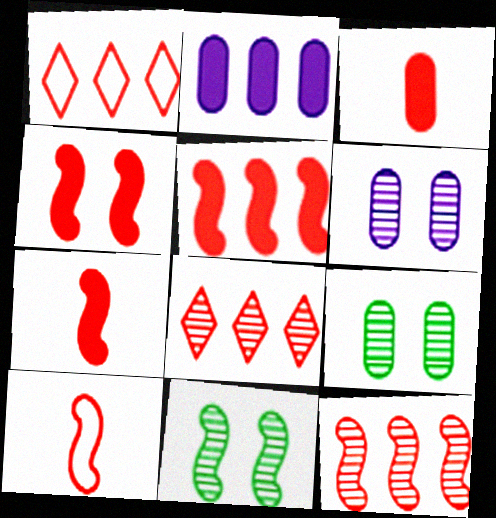[[4, 5, 7], 
[4, 10, 12]]